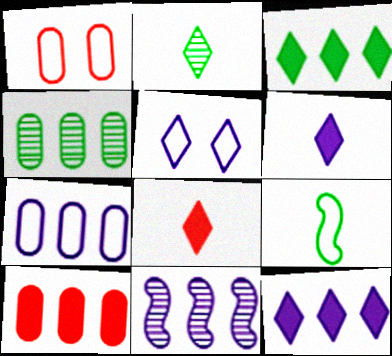[[4, 7, 10], 
[7, 11, 12]]